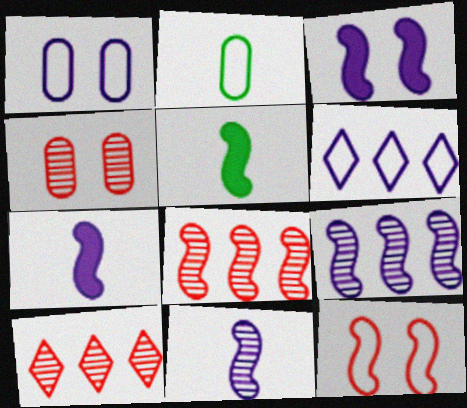[[1, 5, 10], 
[2, 3, 10], 
[2, 6, 12], 
[4, 5, 6], 
[5, 9, 12]]